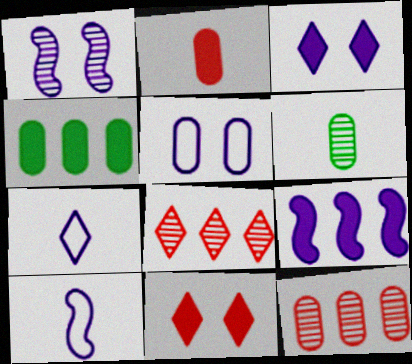[[1, 3, 5], 
[1, 6, 8], 
[1, 9, 10]]